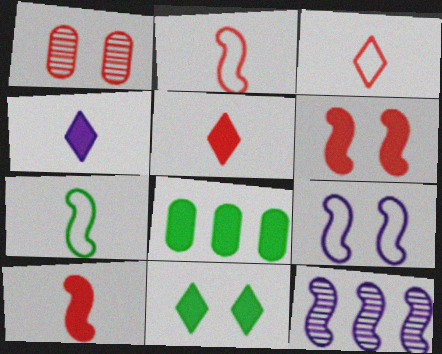[[1, 9, 11], 
[4, 6, 8], 
[6, 7, 12]]